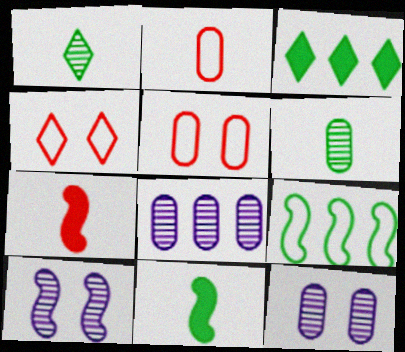[[2, 3, 10], 
[4, 8, 11], 
[7, 9, 10]]